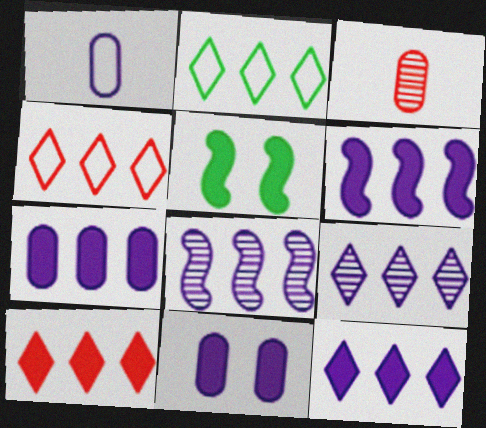[[2, 9, 10], 
[6, 7, 12]]